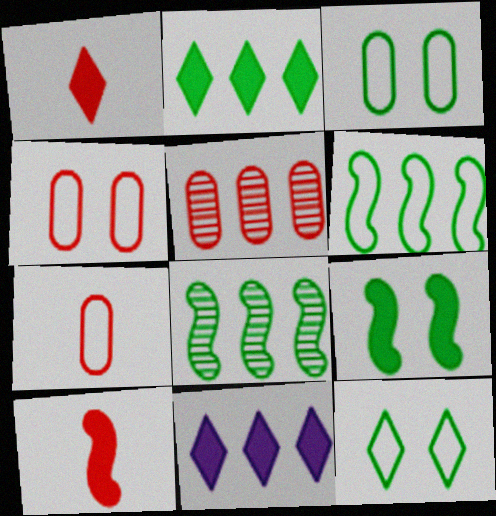[[5, 6, 11]]